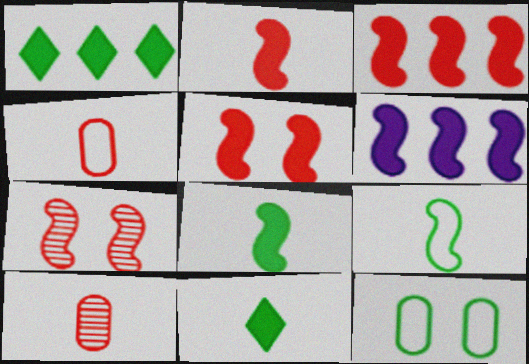[[2, 3, 5], 
[5, 6, 8], 
[6, 7, 9]]